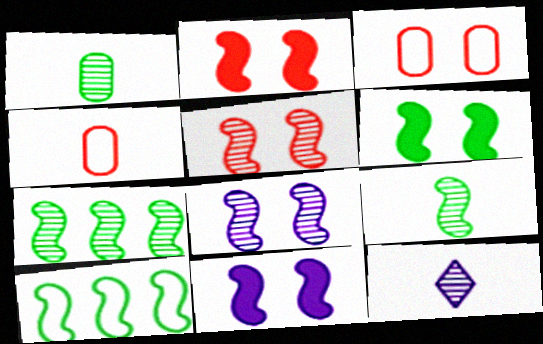[[2, 6, 11], 
[6, 9, 10]]